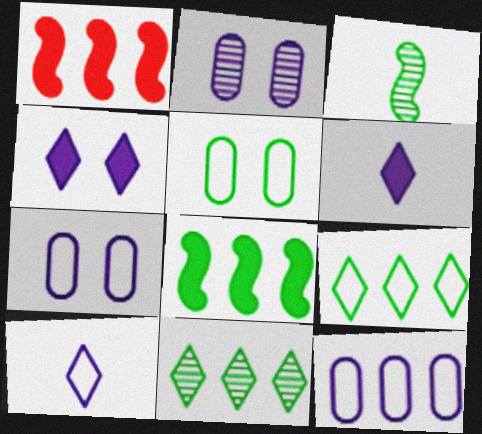[[1, 11, 12]]